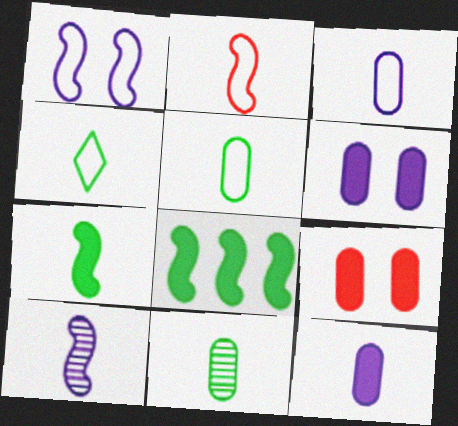[[2, 3, 4], 
[2, 7, 10], 
[4, 7, 11]]